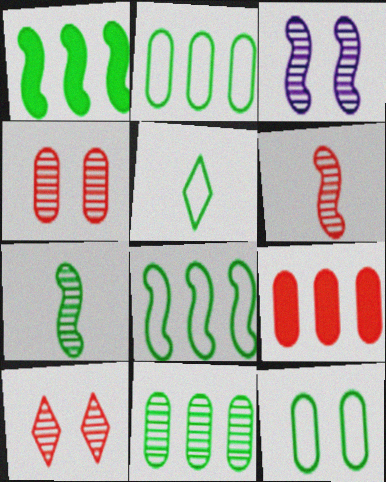[[3, 5, 9], 
[5, 8, 12]]